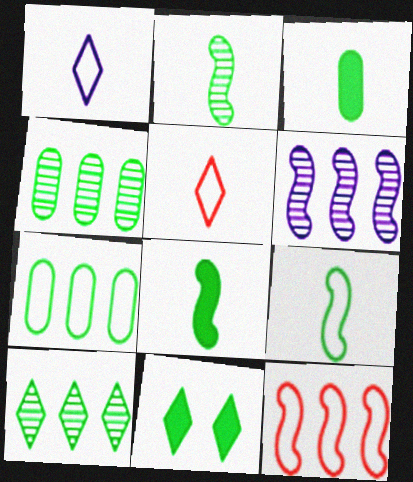[[2, 7, 11], 
[2, 8, 9], 
[4, 9, 11]]